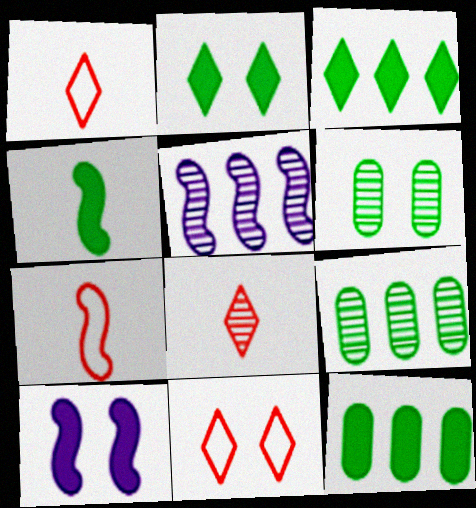[[1, 9, 10], 
[2, 4, 12], 
[5, 6, 8], 
[6, 10, 11]]